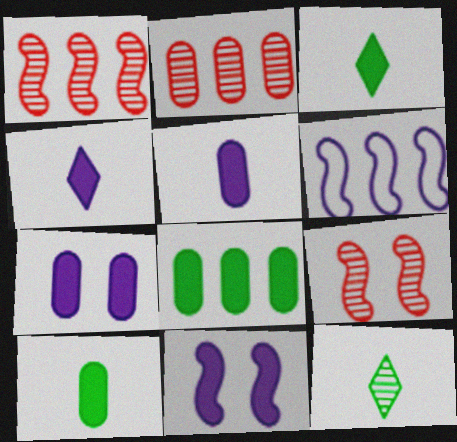[]